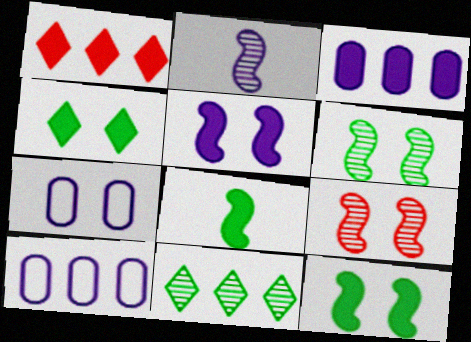[[4, 7, 9]]